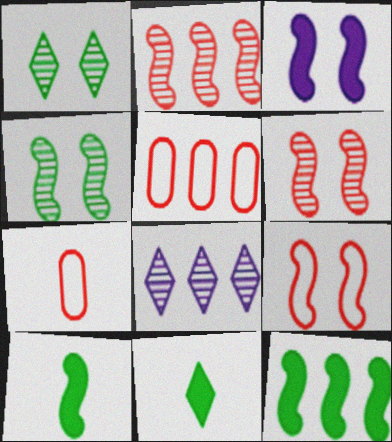[[3, 4, 9], 
[5, 8, 12]]